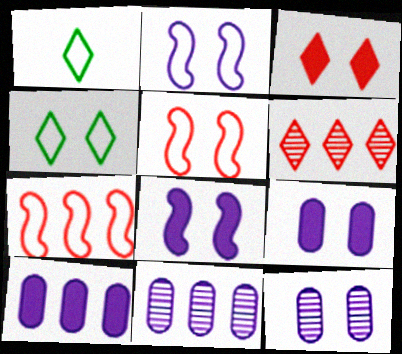[]